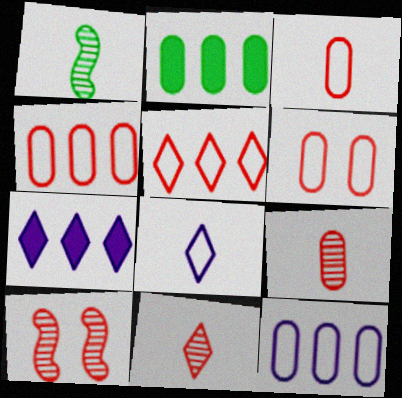[[1, 6, 7], 
[2, 8, 10], 
[3, 4, 6]]